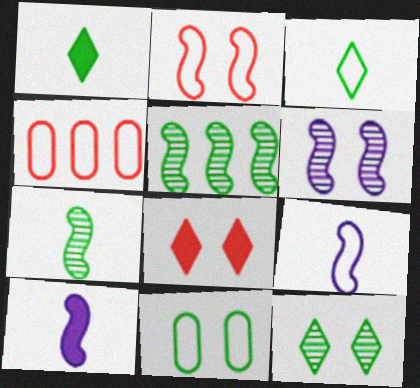[[1, 4, 6], 
[1, 5, 11], 
[2, 5, 10], 
[4, 10, 12], 
[6, 8, 11]]